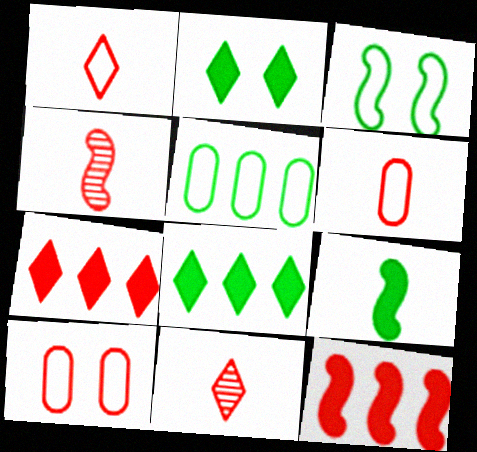[[4, 7, 10], 
[10, 11, 12]]